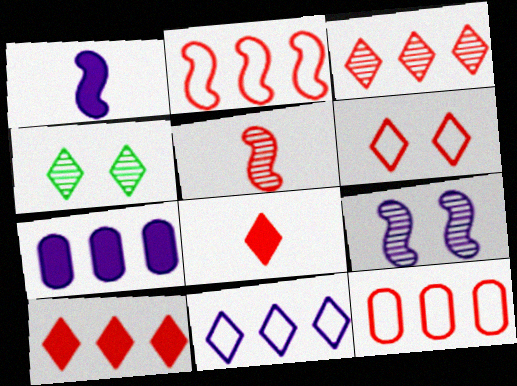[[1, 4, 12], 
[3, 6, 8], 
[4, 8, 11]]